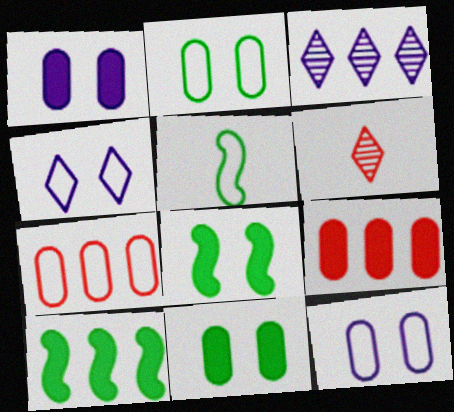[[3, 7, 10], 
[4, 5, 7], 
[6, 10, 12]]